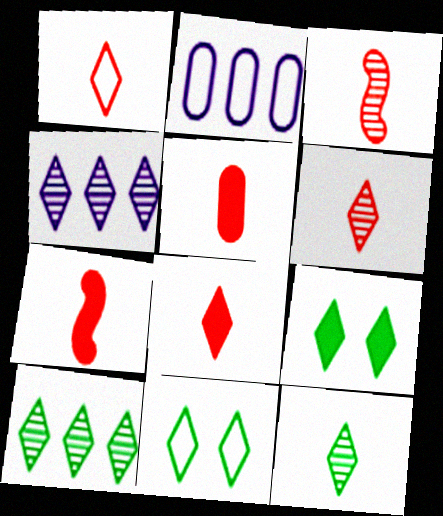[[1, 3, 5], 
[1, 4, 9], 
[1, 6, 8], 
[2, 3, 9], 
[4, 8, 11], 
[5, 7, 8]]